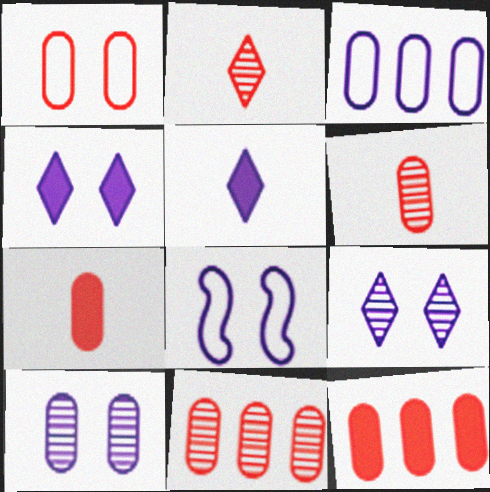[[1, 6, 12], 
[1, 7, 11], 
[4, 8, 10]]